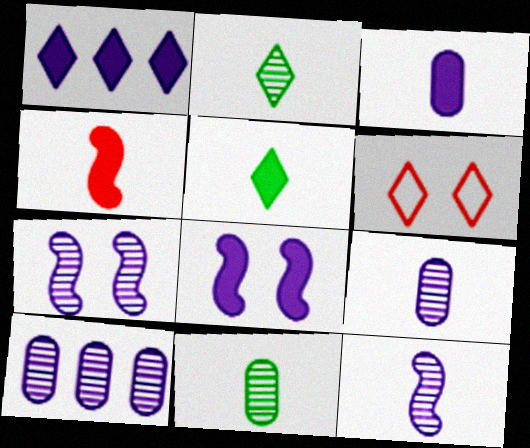[[1, 2, 6], 
[1, 3, 8], 
[3, 4, 5]]